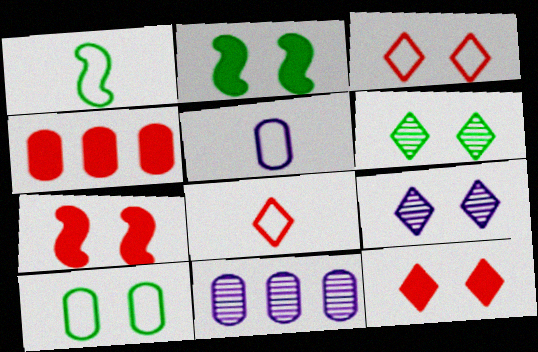[[1, 4, 9], 
[1, 5, 8], 
[1, 11, 12], 
[2, 6, 10], 
[2, 8, 11], 
[7, 9, 10]]